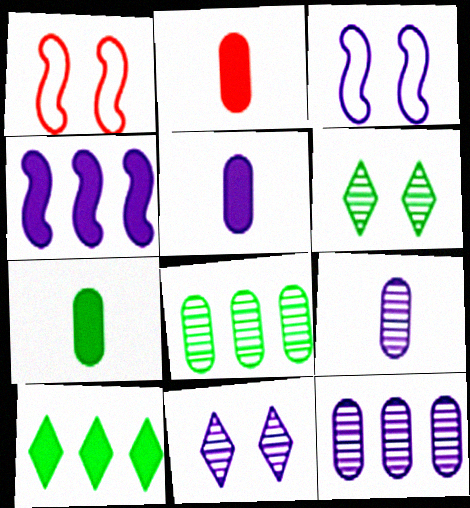[[1, 9, 10], 
[2, 5, 7]]